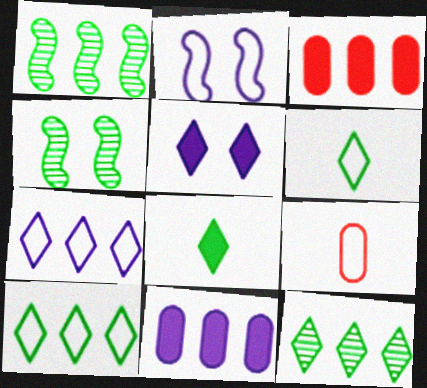[[1, 3, 7], 
[1, 5, 9], 
[2, 9, 10]]